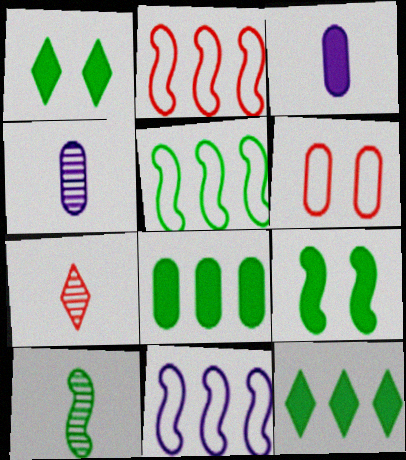[[1, 2, 4], 
[2, 5, 11], 
[4, 6, 8], 
[4, 7, 10], 
[5, 9, 10]]